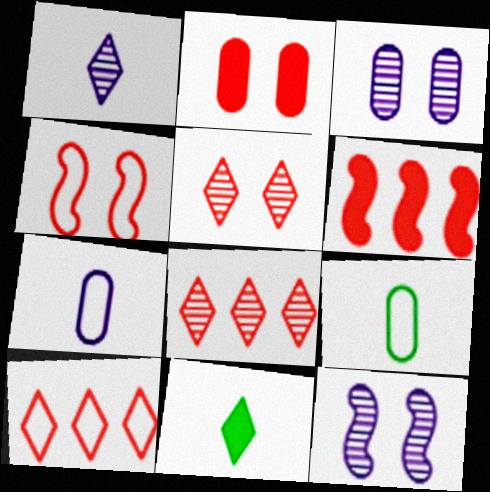[[2, 4, 5]]